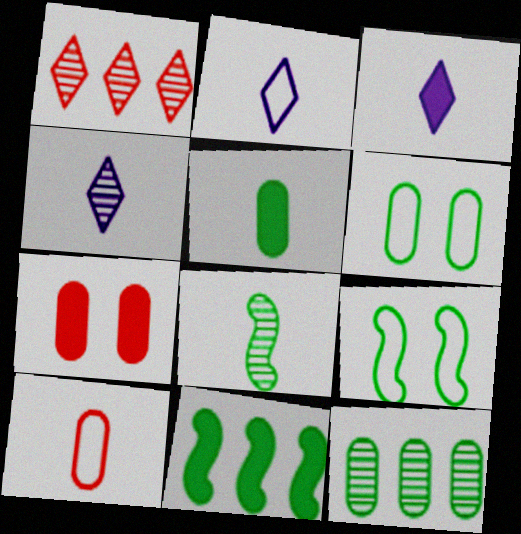[[2, 3, 4], 
[3, 7, 11], 
[3, 8, 10], 
[5, 6, 12], 
[8, 9, 11]]